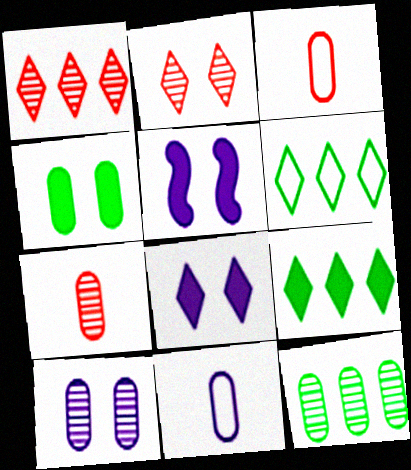[[5, 6, 7], 
[7, 10, 12]]